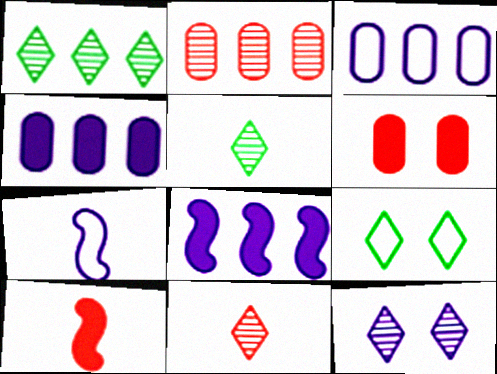[[1, 6, 7], 
[1, 11, 12], 
[4, 7, 12]]